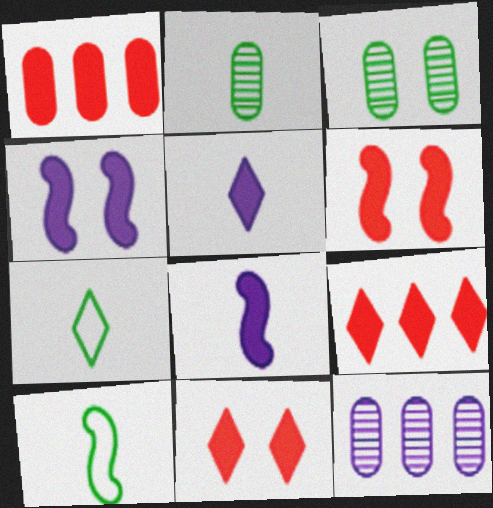[[6, 7, 12], 
[10, 11, 12]]